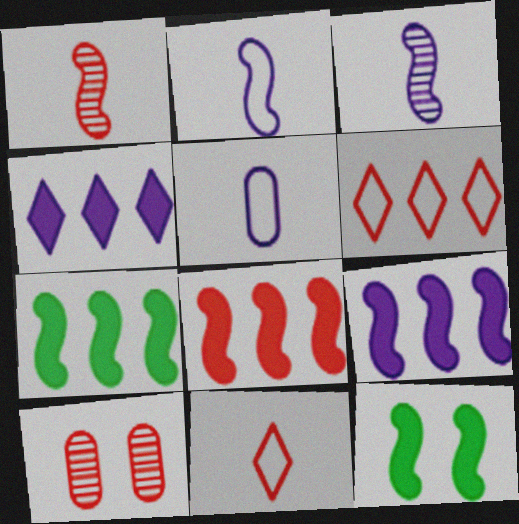[[7, 8, 9], 
[8, 10, 11]]